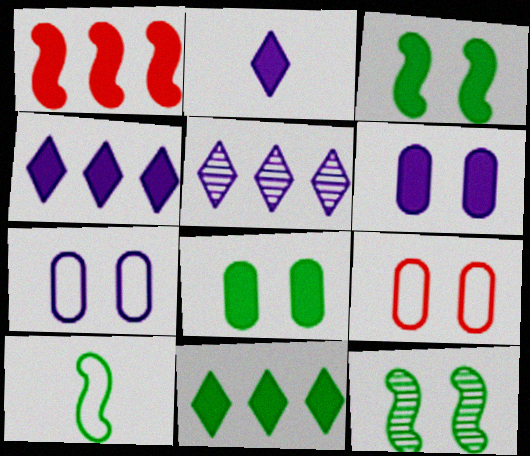[[1, 2, 8]]